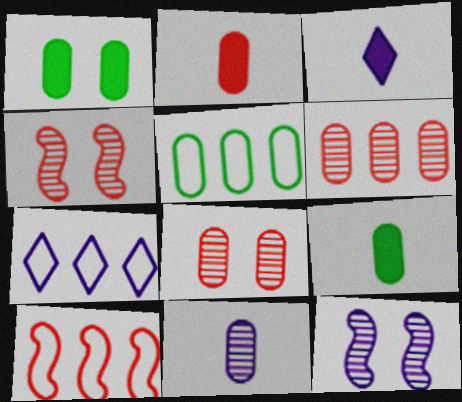[[3, 4, 5], 
[4, 7, 9], 
[5, 7, 10]]